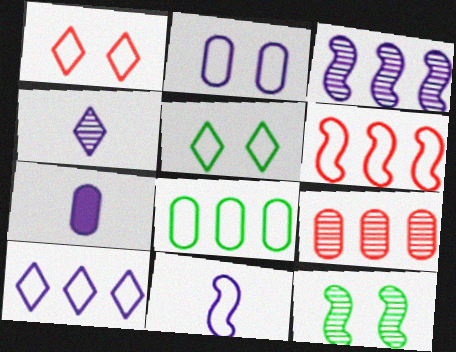[[1, 8, 11], 
[2, 10, 11], 
[4, 7, 11], 
[4, 9, 12], 
[6, 8, 10]]